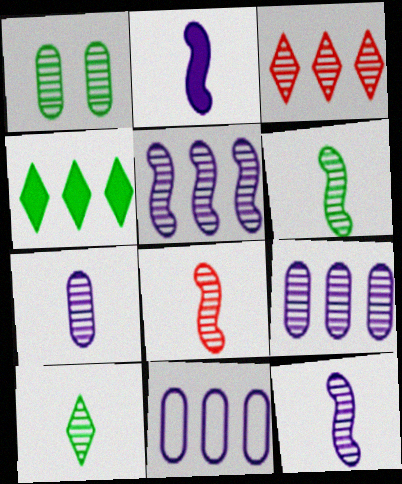[[1, 3, 12], 
[6, 8, 12], 
[7, 8, 10]]